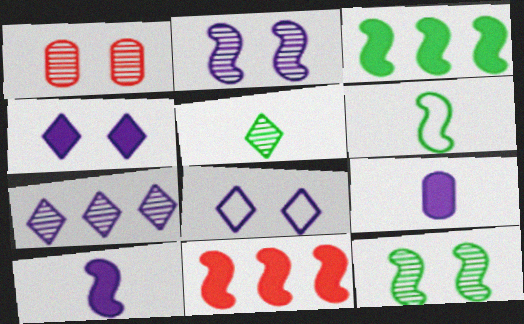[[2, 6, 11], 
[3, 6, 12]]